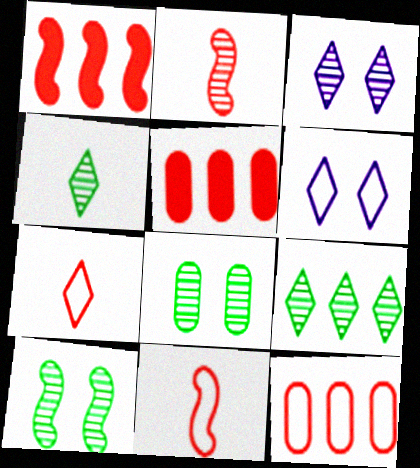[]